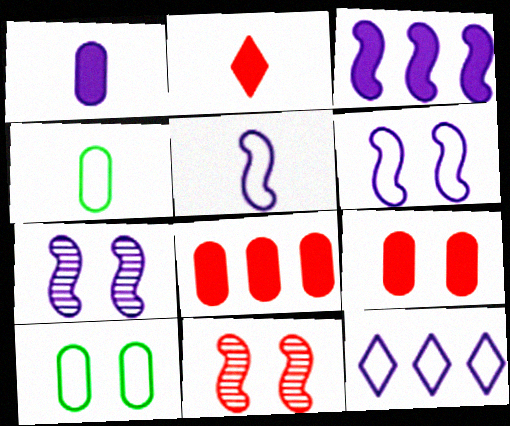[[1, 7, 12], 
[3, 5, 7]]